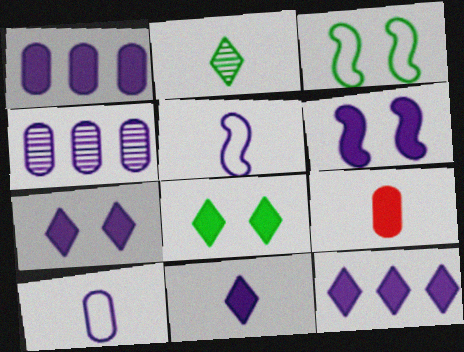[[1, 6, 11], 
[2, 5, 9], 
[4, 5, 7], 
[7, 11, 12]]